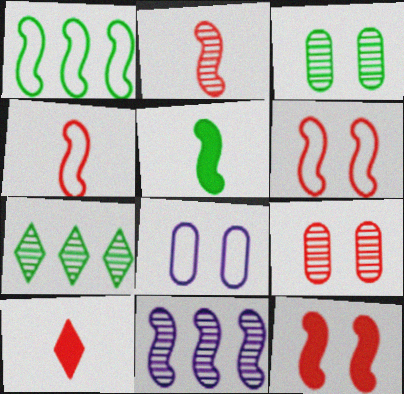[[5, 6, 11]]